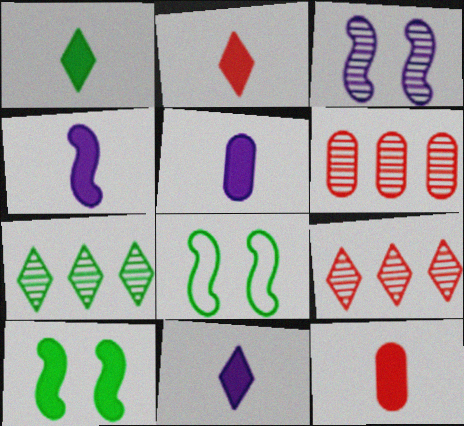[[1, 2, 11], 
[1, 4, 12], 
[4, 5, 11], 
[5, 8, 9], 
[6, 8, 11]]